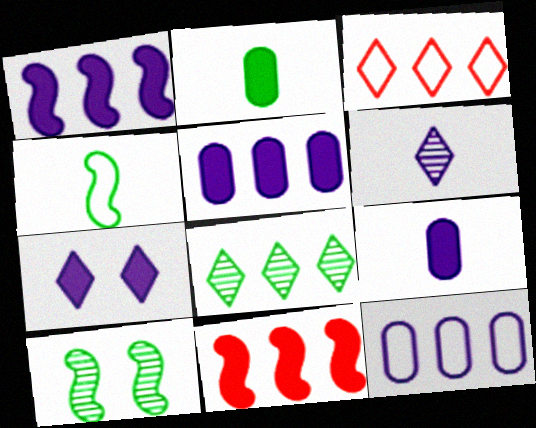[[1, 7, 9], 
[2, 7, 11], 
[3, 9, 10], 
[8, 11, 12]]